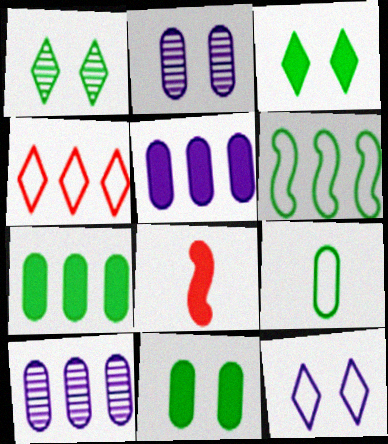[[3, 5, 8]]